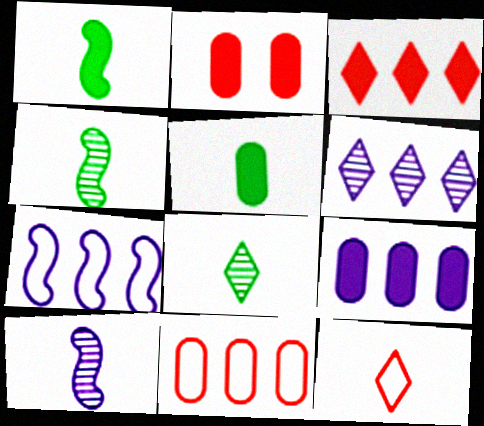[[2, 5, 9], 
[2, 7, 8], 
[5, 10, 12], 
[6, 7, 9]]